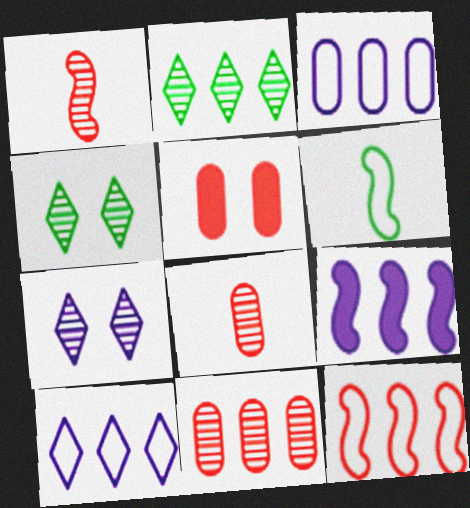[]